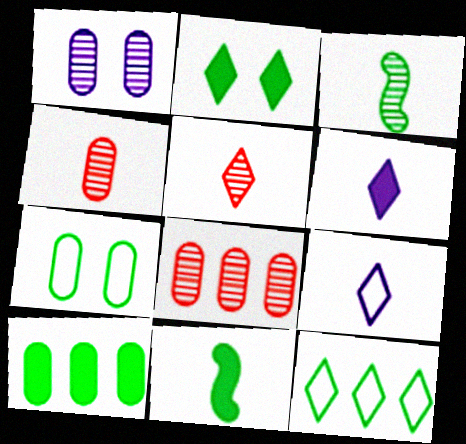[[2, 10, 11], 
[4, 9, 11]]